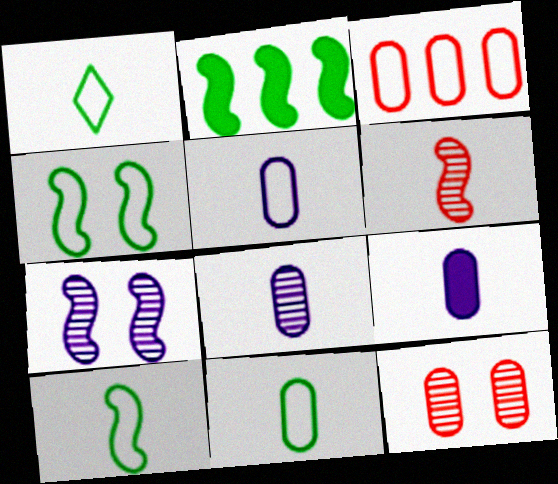[[1, 6, 9], 
[1, 10, 11], 
[5, 8, 9]]